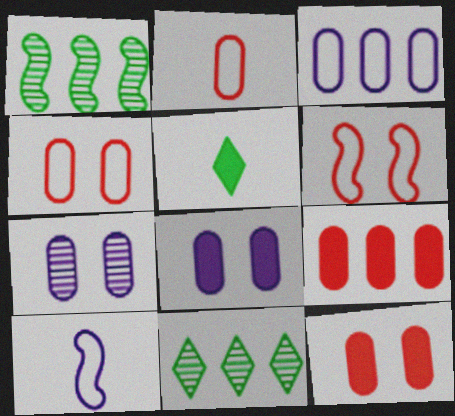[[10, 11, 12]]